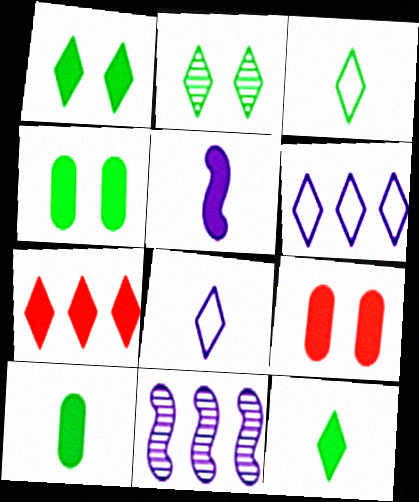[[2, 7, 8], 
[3, 9, 11], 
[4, 5, 7]]